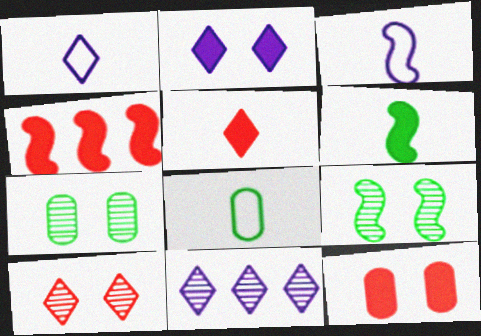[[1, 2, 11], 
[1, 4, 7], 
[3, 4, 9], 
[4, 5, 12]]